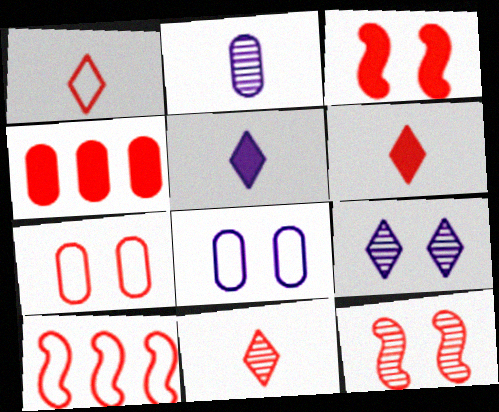[[1, 4, 12], 
[1, 6, 11], 
[1, 7, 10], 
[3, 4, 6]]